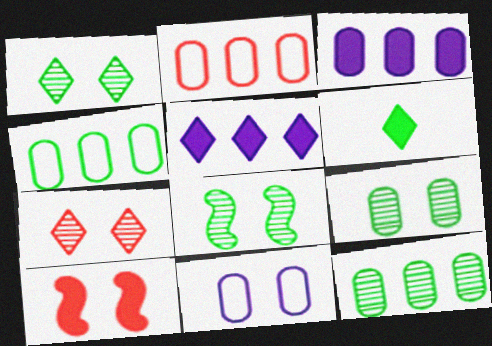[[1, 8, 9], 
[1, 10, 11], 
[2, 3, 12], 
[3, 6, 10], 
[4, 6, 8]]